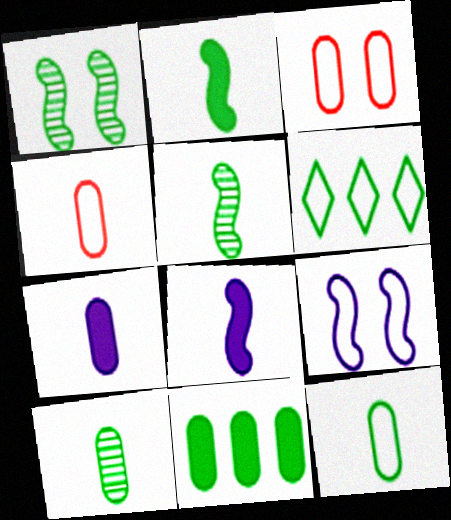[[4, 6, 9], 
[4, 7, 10]]